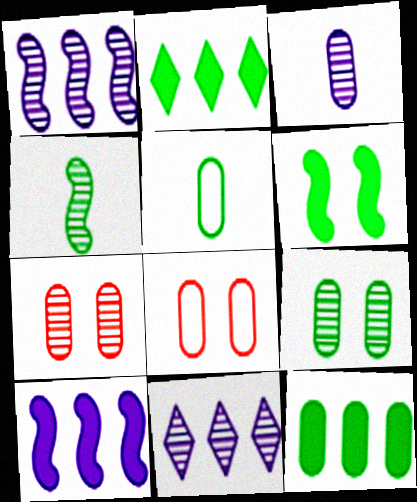[[3, 8, 12], 
[4, 7, 11], 
[5, 9, 12]]